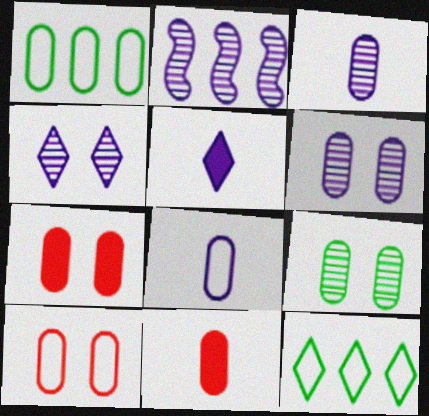[[1, 3, 7], 
[1, 6, 11], 
[1, 8, 10], 
[2, 3, 4]]